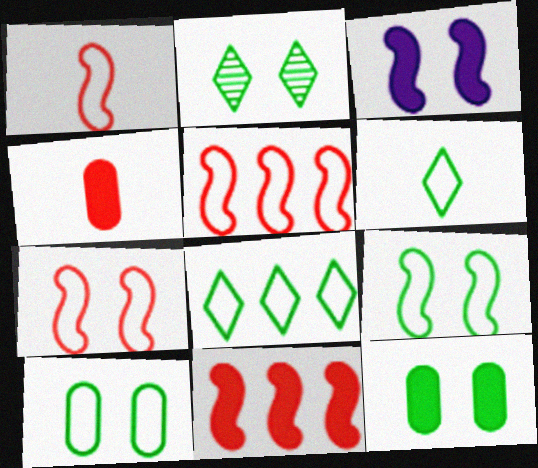[[1, 5, 7], 
[2, 9, 12]]